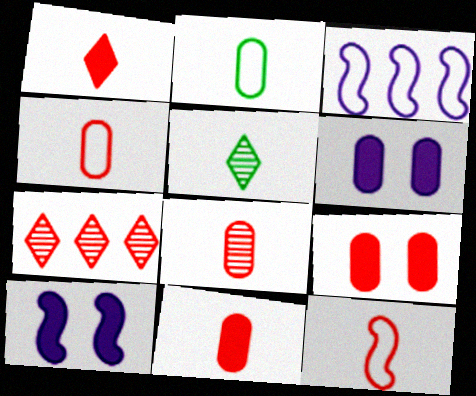[[1, 8, 12], 
[2, 7, 10], 
[3, 5, 9], 
[4, 8, 11], 
[7, 9, 12]]